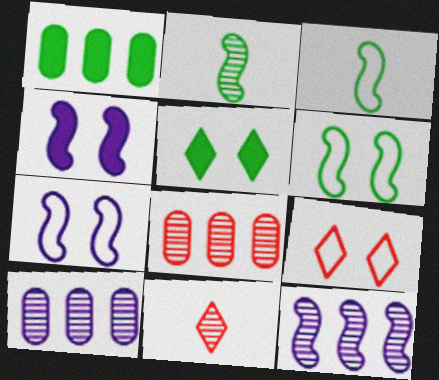[[1, 7, 11]]